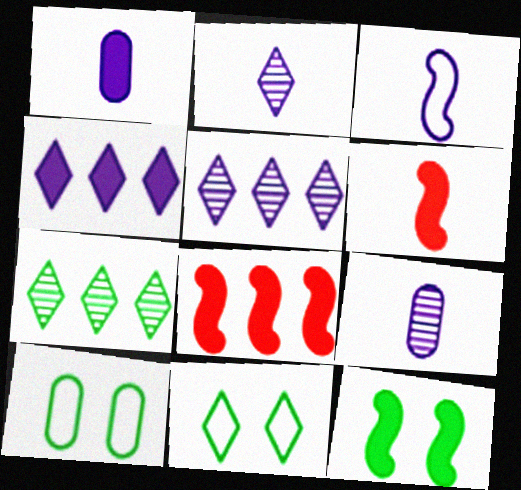[[1, 2, 3], 
[2, 8, 10], 
[5, 6, 10], 
[8, 9, 11]]